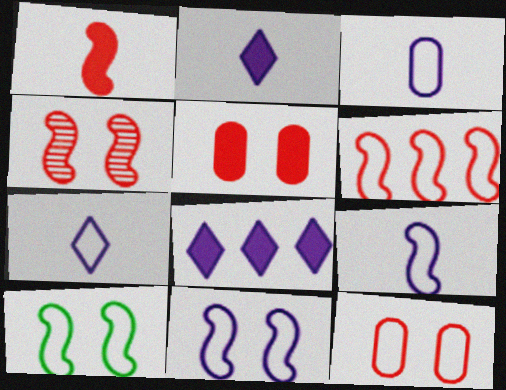[[1, 4, 6], 
[3, 7, 9], 
[6, 9, 10]]